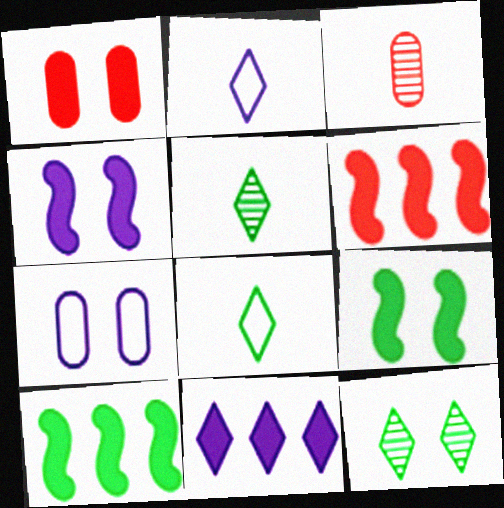[[5, 6, 7]]